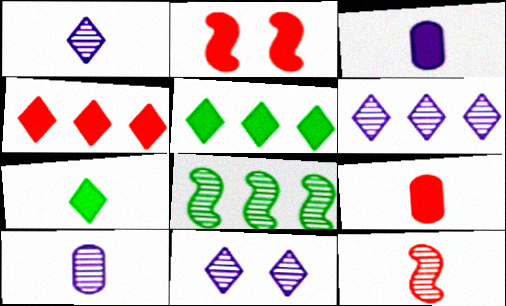[[1, 6, 11], 
[2, 3, 5], 
[2, 4, 9]]